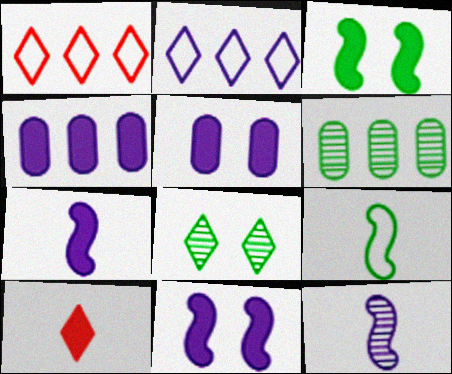[[2, 5, 12], 
[2, 8, 10], 
[3, 4, 10]]